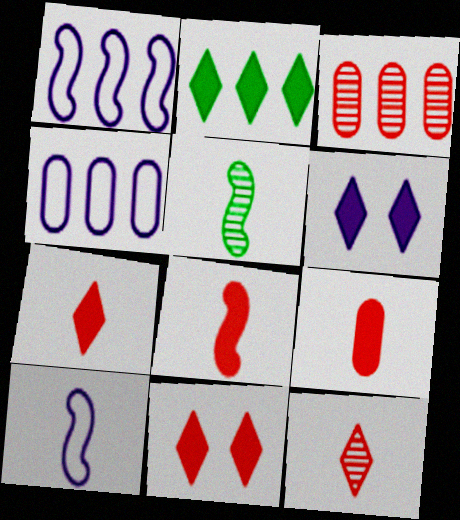[[1, 2, 3], 
[2, 6, 7], 
[4, 5, 11], 
[5, 8, 10], 
[7, 8, 9]]